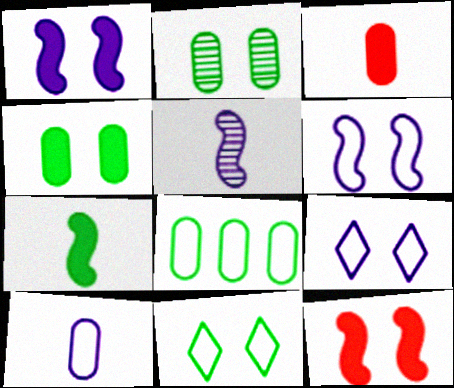[[2, 9, 12]]